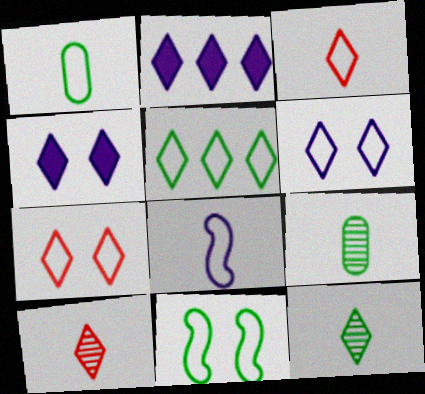[[1, 3, 8], 
[1, 5, 11], 
[2, 7, 12], 
[3, 5, 6], 
[4, 5, 10]]